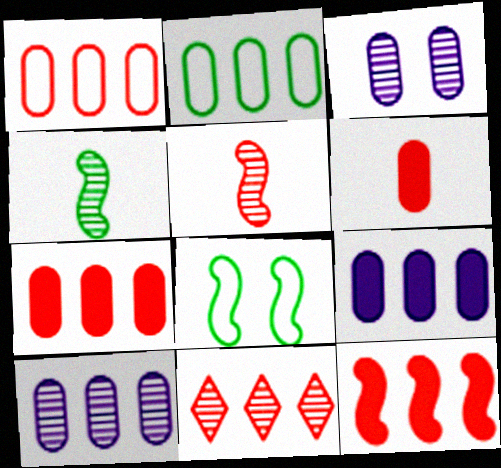[[1, 11, 12], 
[2, 3, 6], 
[2, 7, 10], 
[3, 4, 11]]